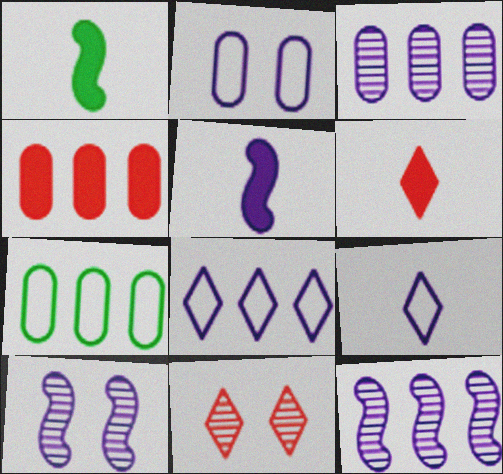[[3, 4, 7], 
[5, 7, 11], 
[6, 7, 10]]